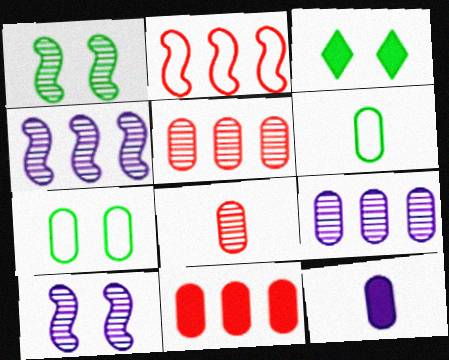[[1, 3, 7], 
[5, 7, 12], 
[6, 8, 12]]